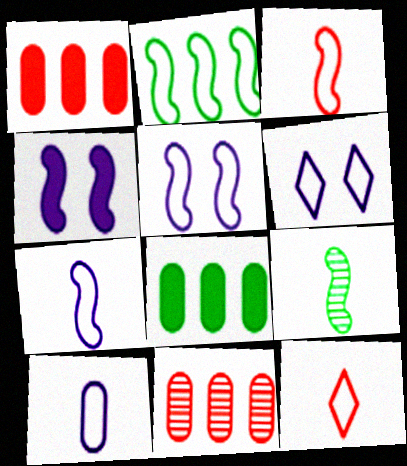[[1, 6, 9], 
[2, 3, 5]]